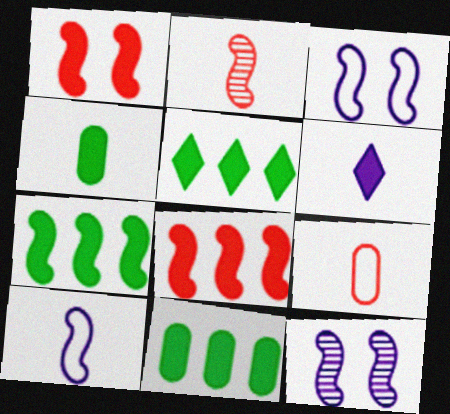[[1, 6, 11], 
[2, 3, 7], 
[5, 7, 11], 
[5, 9, 12]]